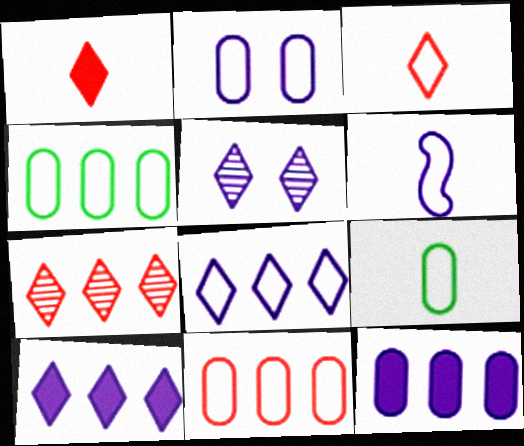[[2, 6, 8], 
[2, 9, 11], 
[3, 6, 9], 
[5, 6, 12]]